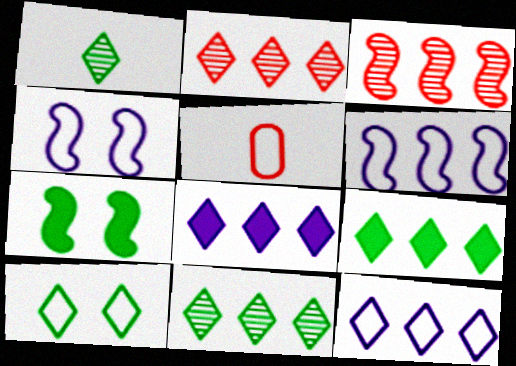[[1, 9, 10], 
[2, 9, 12], 
[5, 6, 10]]